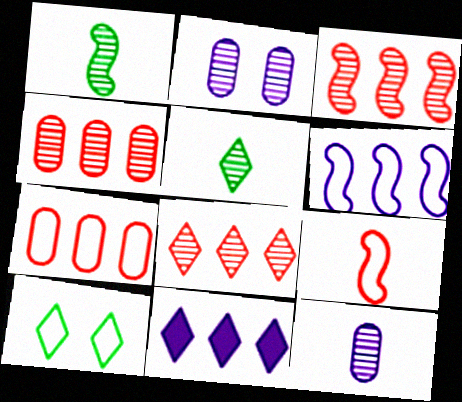[[1, 2, 8], 
[2, 3, 5], 
[3, 4, 8]]